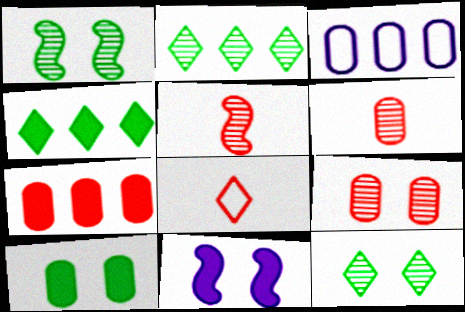[[3, 6, 10]]